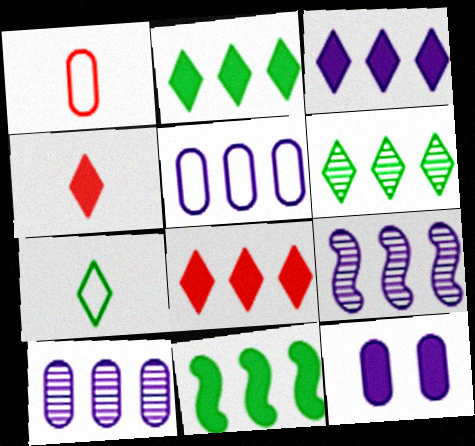[[2, 3, 8], 
[3, 5, 9], 
[4, 11, 12]]